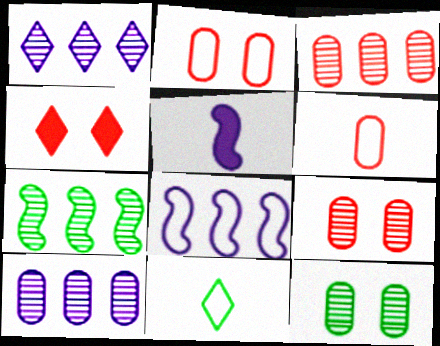[[1, 3, 7], 
[1, 4, 11], 
[2, 8, 11]]